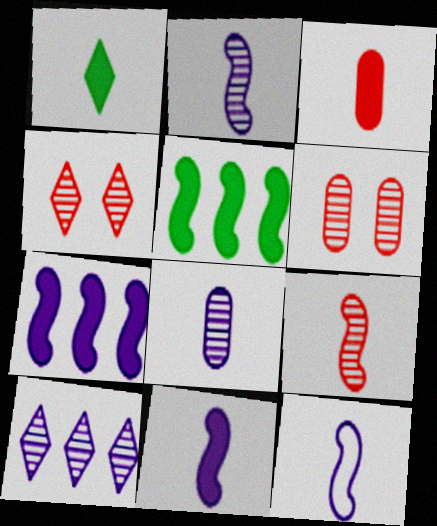[[1, 3, 11], 
[2, 11, 12]]